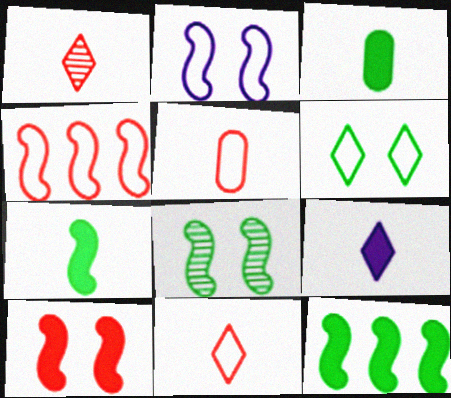[[2, 8, 10]]